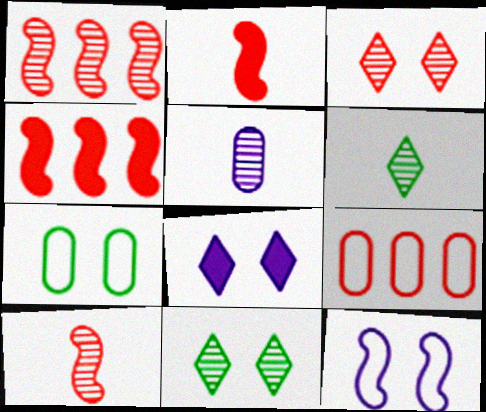[[1, 5, 11], 
[2, 3, 9], 
[5, 6, 10]]